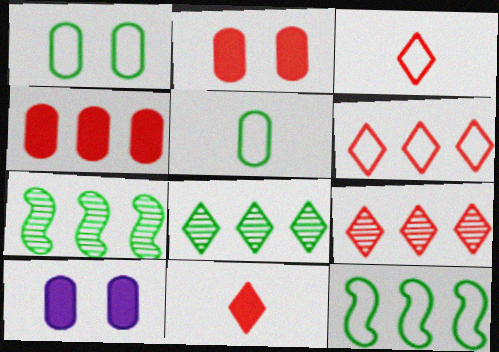[[3, 7, 10]]